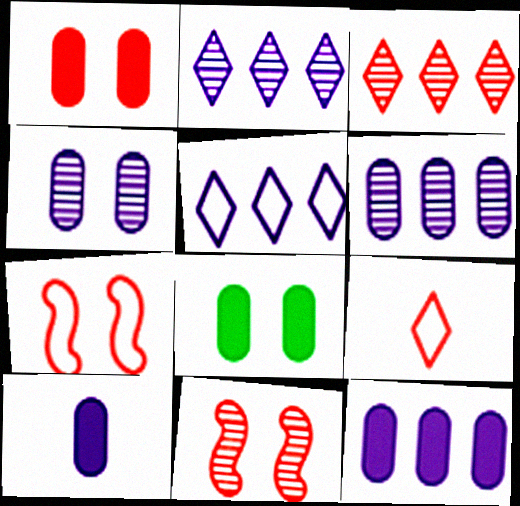[]